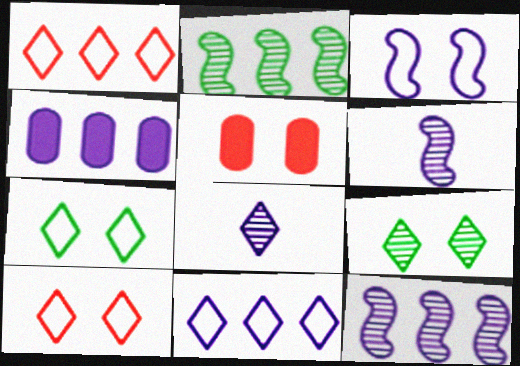[[1, 2, 4], 
[3, 4, 8], 
[3, 5, 9], 
[4, 11, 12]]